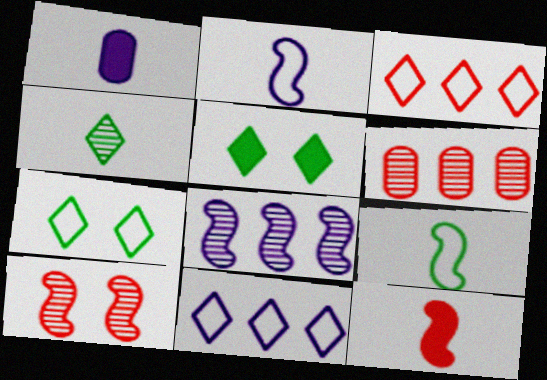[[2, 5, 6]]